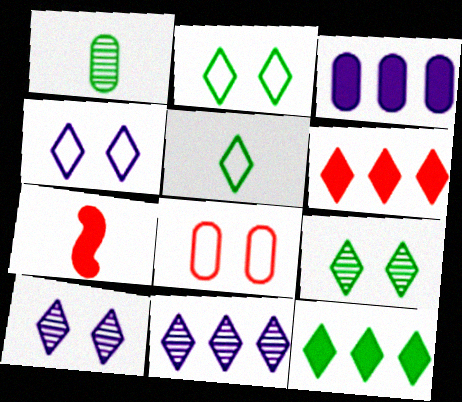[[1, 3, 8], 
[5, 6, 10], 
[5, 9, 12]]